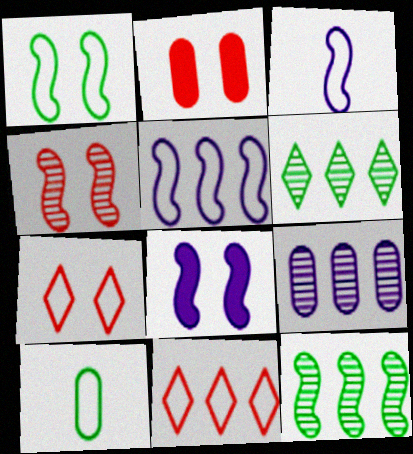[[1, 4, 8], 
[2, 3, 6], 
[2, 4, 7], 
[2, 9, 10], 
[5, 7, 10]]